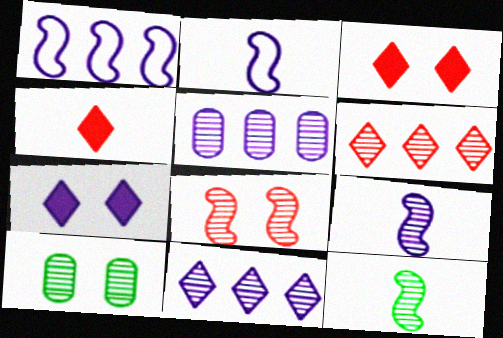[[1, 4, 10], 
[2, 5, 7], 
[6, 9, 10]]